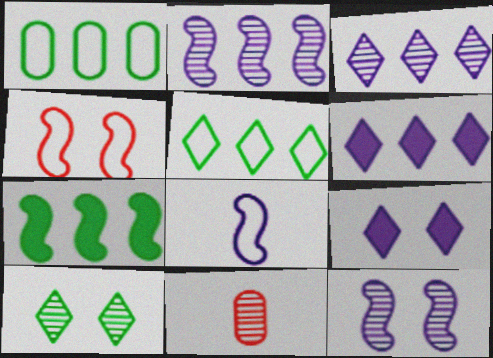[[2, 10, 11]]